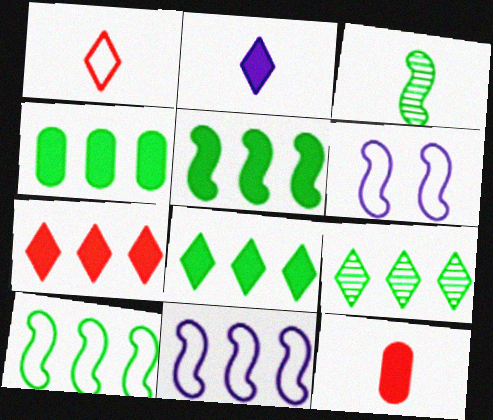[[4, 5, 8], 
[4, 9, 10], 
[6, 9, 12]]